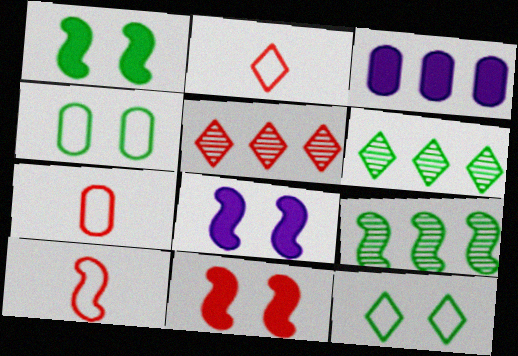[[1, 8, 11], 
[2, 7, 10], 
[5, 7, 11], 
[6, 7, 8], 
[8, 9, 10]]